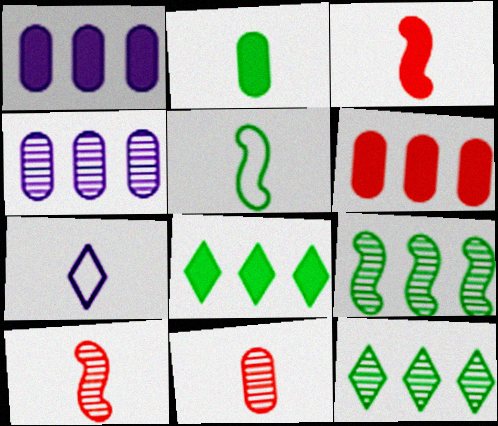[[2, 7, 10]]